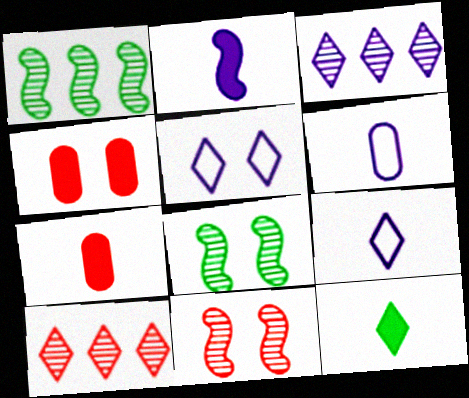[[1, 4, 9], 
[1, 5, 7], 
[2, 7, 12], 
[4, 5, 8], 
[5, 10, 12]]